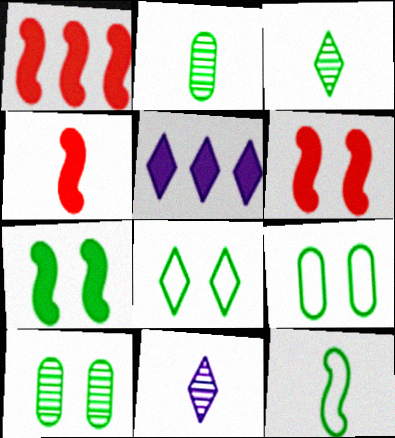[[1, 4, 6], 
[1, 9, 11], 
[7, 8, 10]]